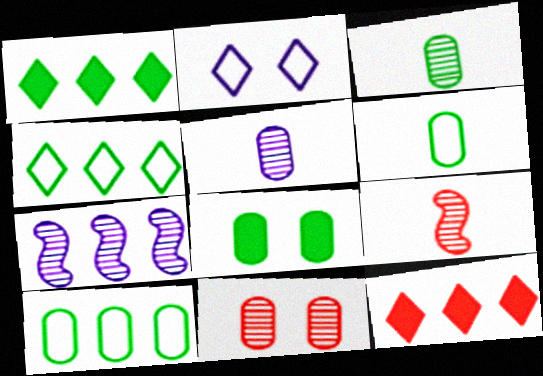[[3, 8, 10], 
[7, 10, 12]]